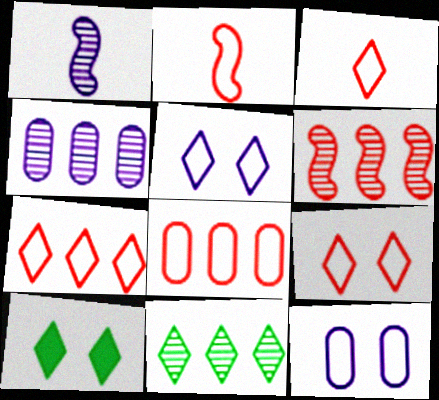[[1, 8, 10], 
[2, 4, 10], 
[2, 8, 9], 
[3, 7, 9], 
[4, 6, 11]]